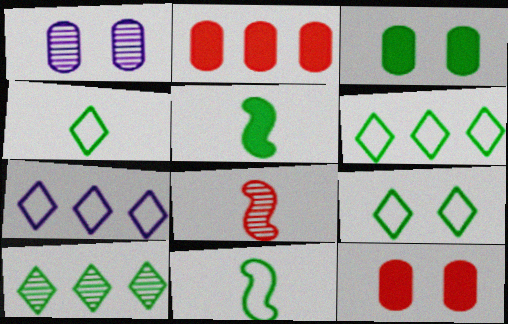[[1, 8, 10], 
[3, 7, 8], 
[3, 10, 11], 
[4, 6, 9]]